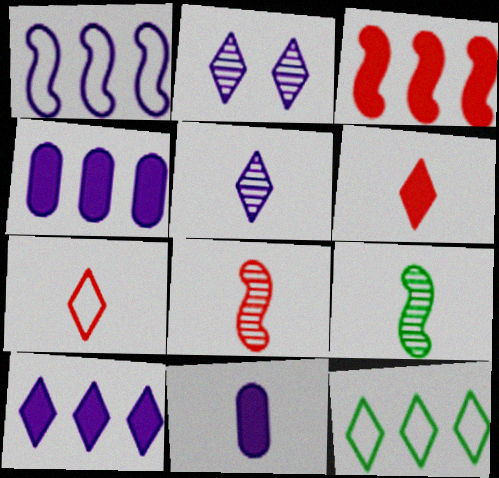[[1, 2, 11], 
[2, 6, 12], 
[7, 9, 11]]